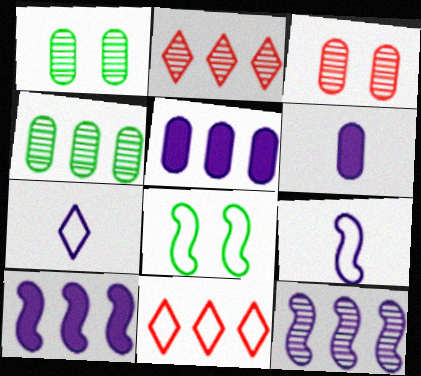[[2, 4, 12], 
[2, 6, 8], 
[4, 10, 11]]